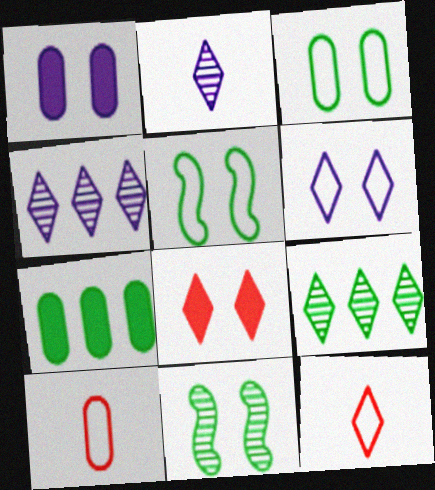[]